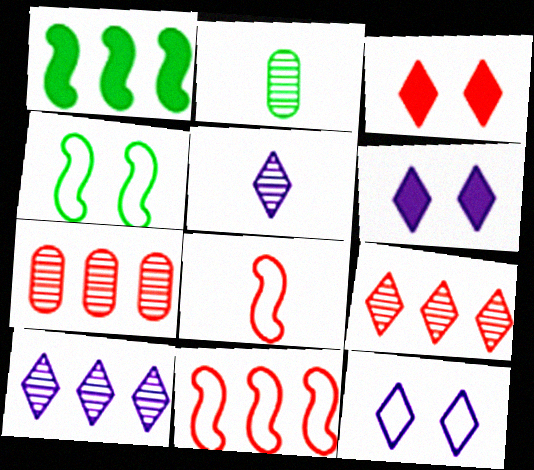[[2, 6, 11], 
[3, 7, 8]]